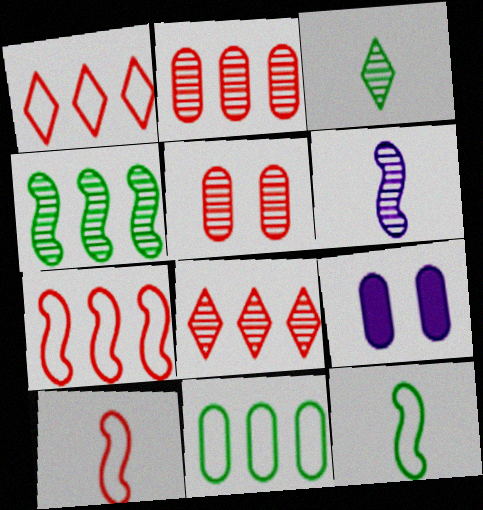[[3, 7, 9], 
[8, 9, 12]]